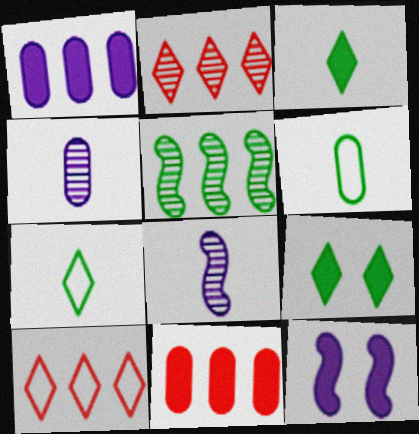[[1, 5, 10], 
[2, 6, 12], 
[3, 11, 12], 
[5, 6, 9]]